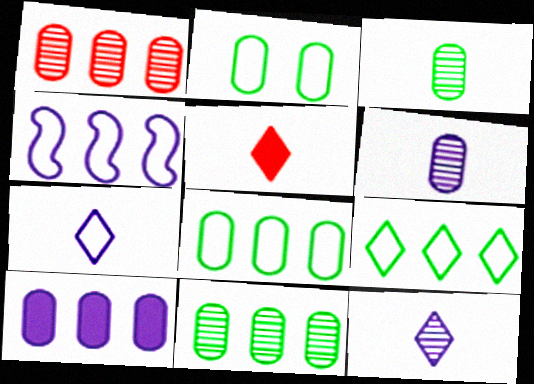[[1, 8, 10]]